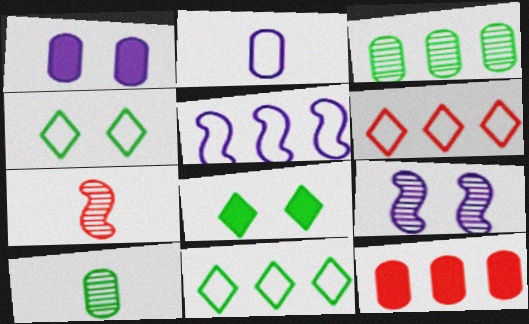[[1, 7, 11]]